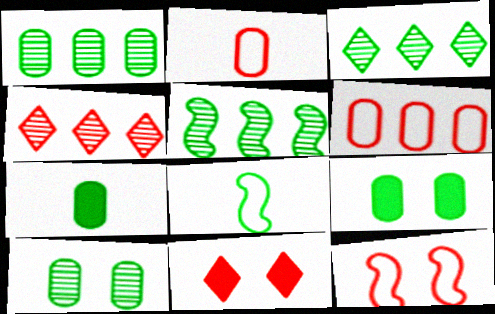[[1, 3, 5], 
[3, 8, 9]]